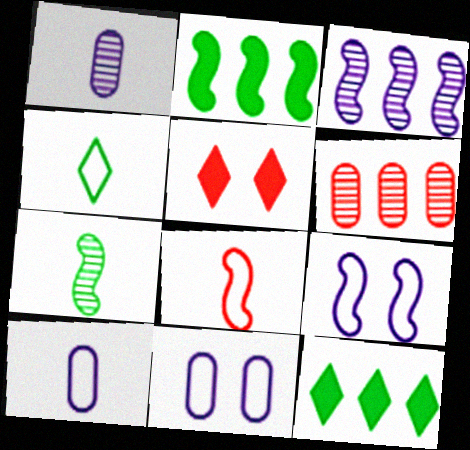[[4, 8, 10], 
[5, 6, 8]]